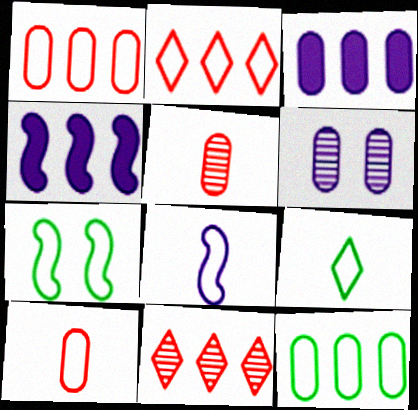[[4, 11, 12], 
[7, 9, 12], 
[8, 9, 10]]